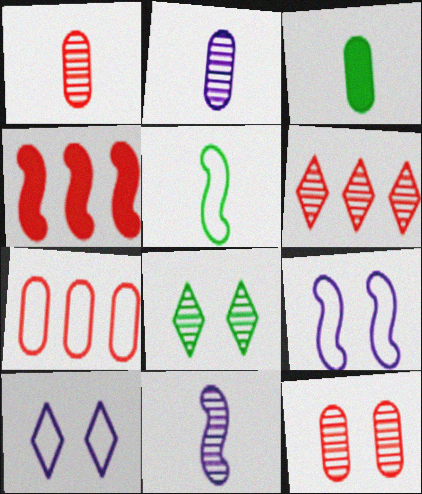[[3, 6, 9], 
[4, 6, 7], 
[5, 7, 10]]